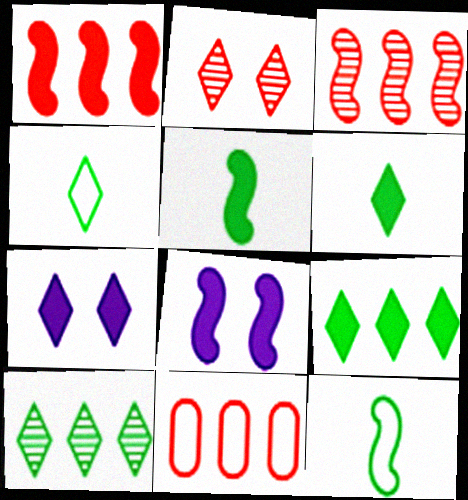[[1, 5, 8], 
[3, 8, 12]]